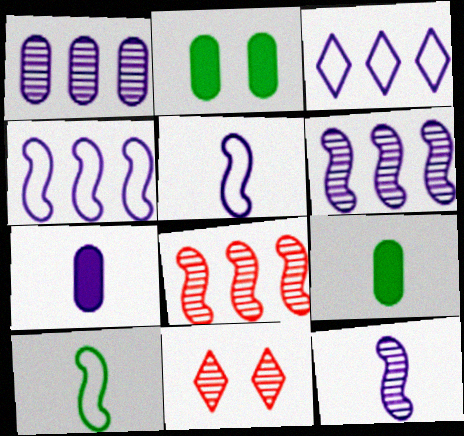[[4, 9, 11]]